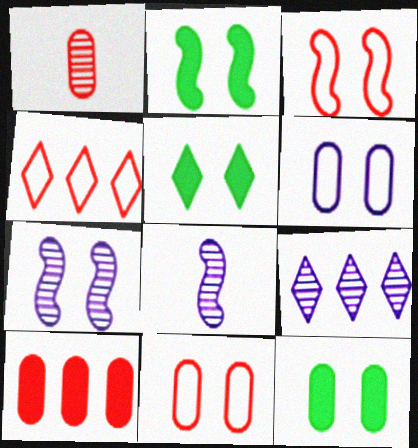[[1, 10, 11], 
[2, 3, 7], 
[2, 5, 12], 
[4, 8, 12], 
[5, 7, 11]]